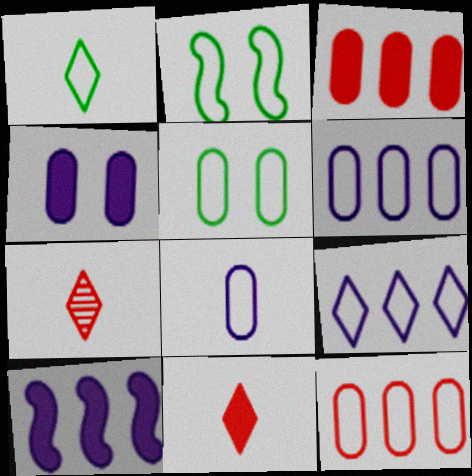[[5, 7, 10], 
[5, 8, 12]]